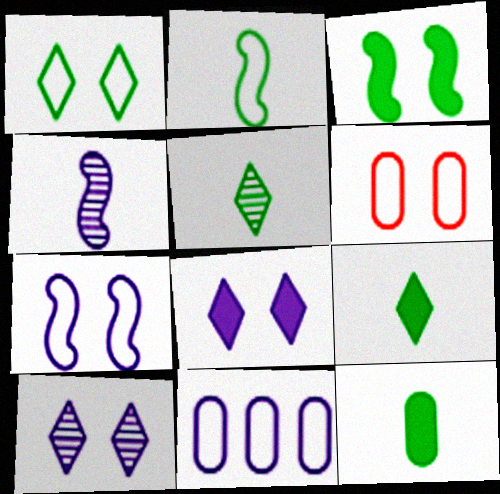[[1, 6, 7], 
[2, 5, 12], 
[3, 6, 10], 
[4, 8, 11]]